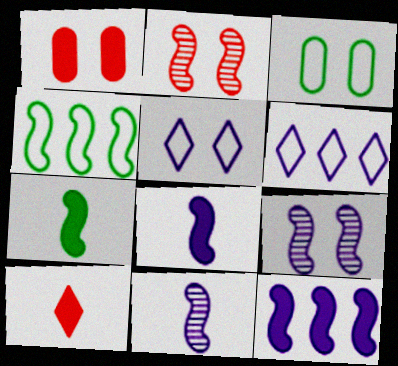[[2, 4, 8]]